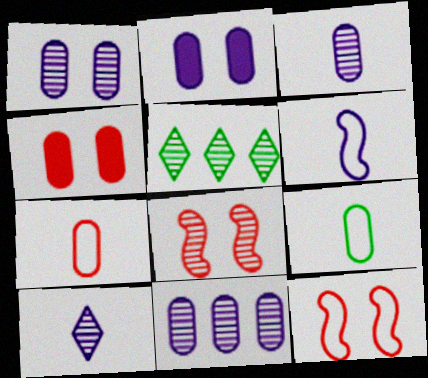[[1, 3, 11], 
[3, 5, 8], 
[4, 5, 6], 
[4, 9, 11]]